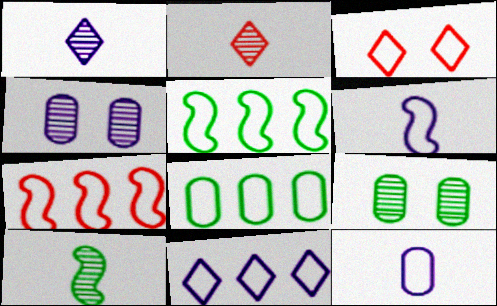[[3, 5, 12], 
[3, 6, 8], 
[7, 8, 11]]